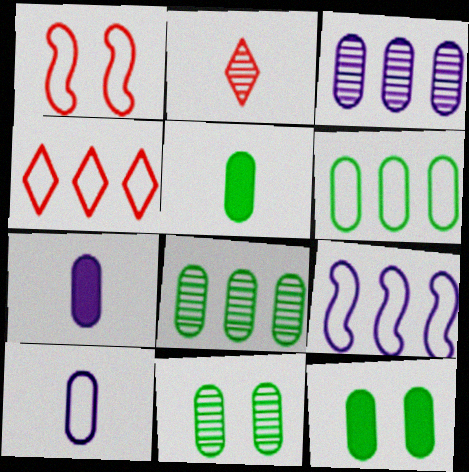[[2, 9, 12], 
[4, 6, 9], 
[5, 6, 11]]